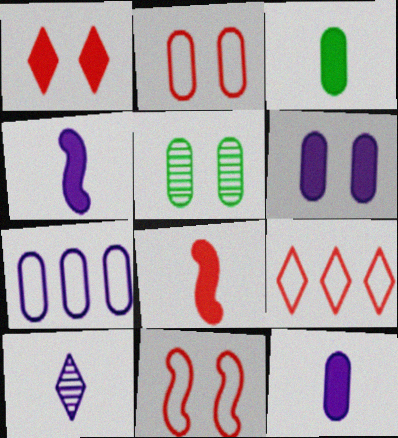[[2, 5, 6], 
[4, 5, 9]]